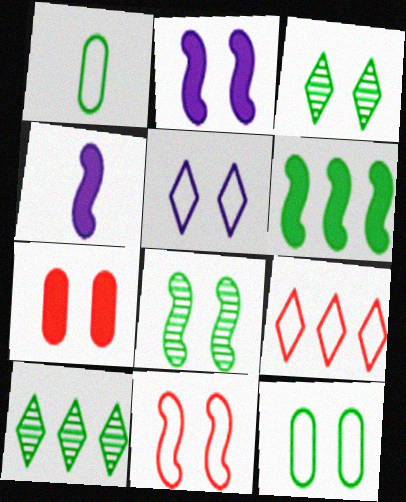[[1, 3, 6], 
[2, 8, 11], 
[5, 7, 8], 
[5, 11, 12]]